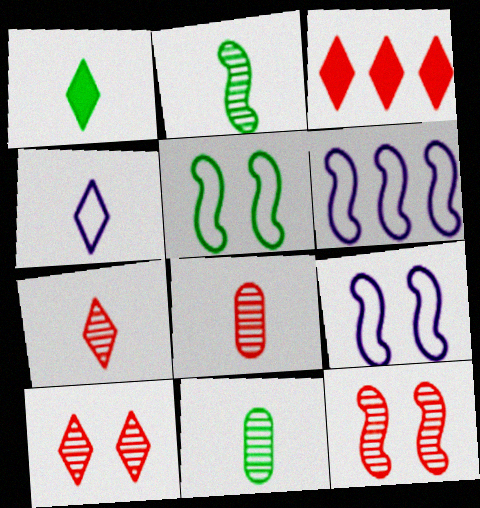[[1, 4, 7], 
[3, 9, 11]]